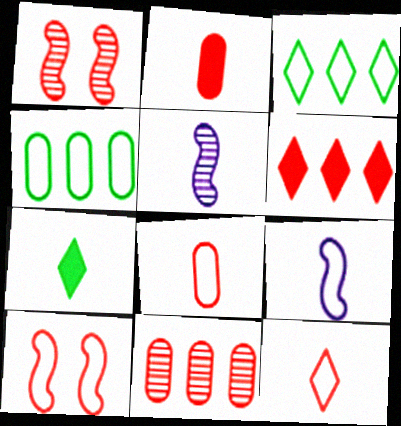[[1, 6, 8], 
[5, 7, 8]]